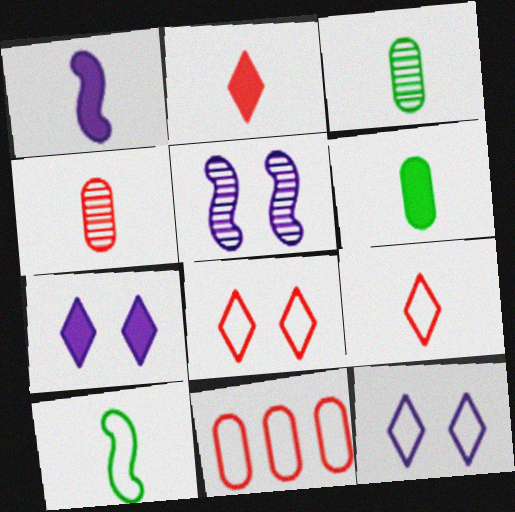[[1, 2, 6], 
[1, 3, 9], 
[10, 11, 12]]